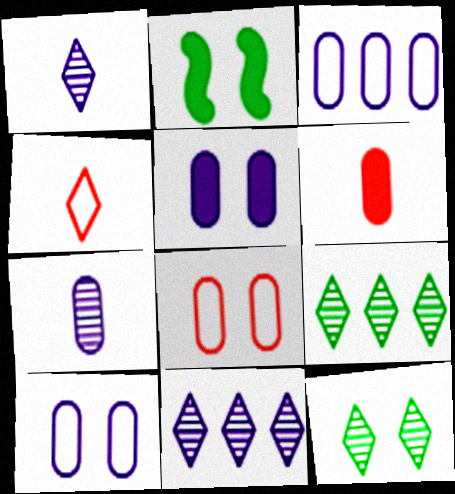[[3, 5, 7]]